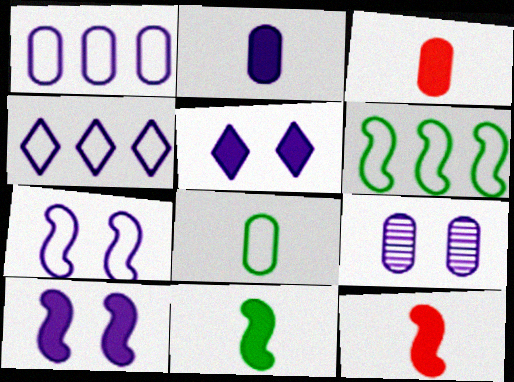[[1, 2, 9], 
[5, 7, 9]]